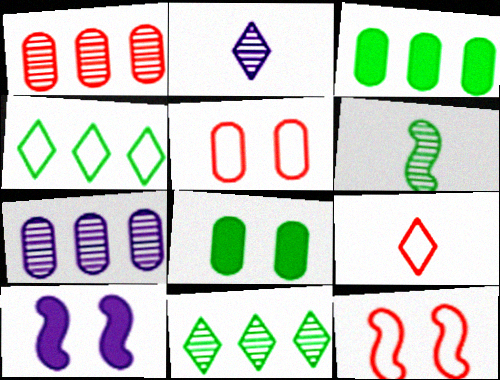[[2, 3, 12], 
[4, 6, 8]]